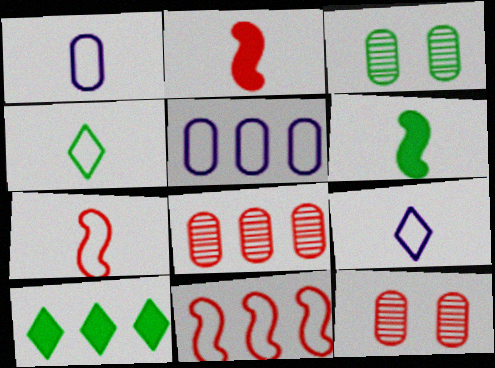[[1, 4, 7]]